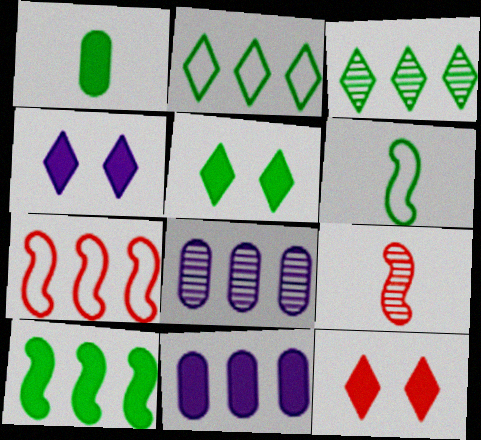[[1, 5, 10], 
[3, 7, 11], 
[4, 5, 12], 
[6, 8, 12]]